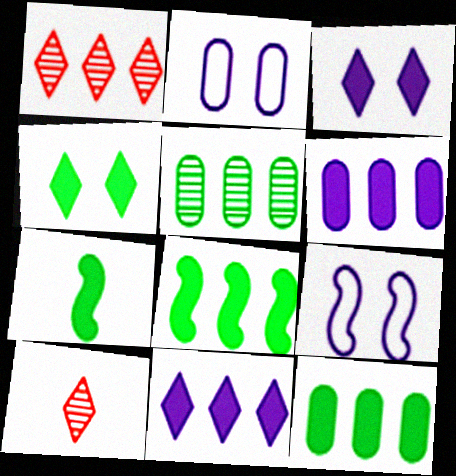[[1, 2, 7], 
[2, 8, 10], 
[4, 7, 12], 
[9, 10, 12]]